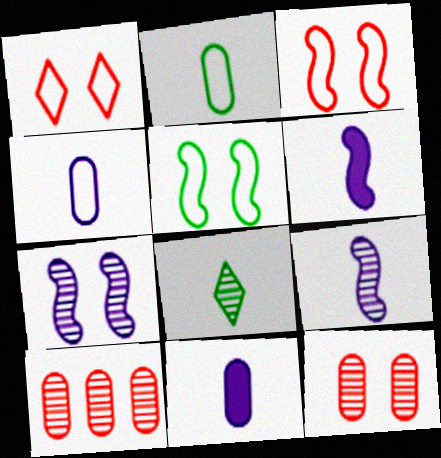[[7, 8, 10]]